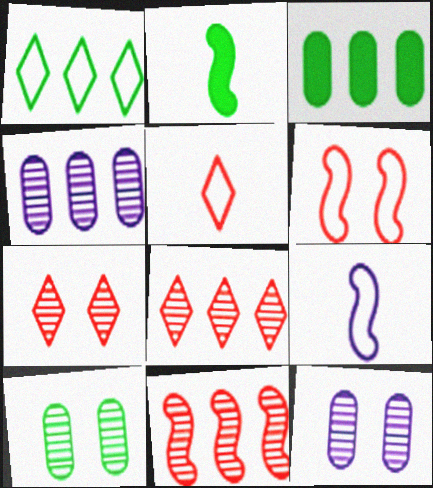[[1, 2, 10], 
[3, 7, 9]]